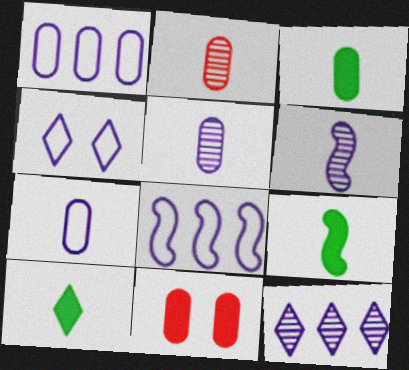[[2, 3, 7], 
[3, 9, 10], 
[4, 7, 8]]